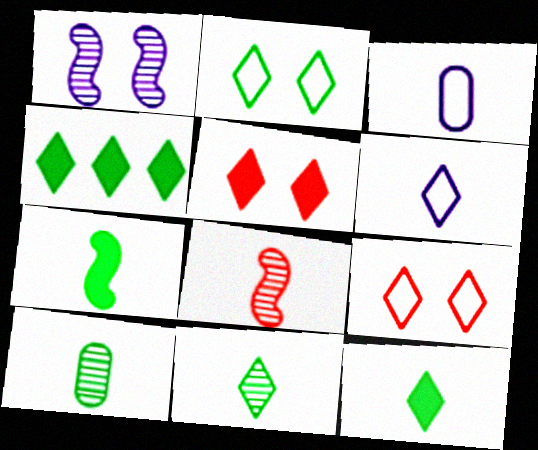[[2, 4, 11], 
[3, 8, 12]]